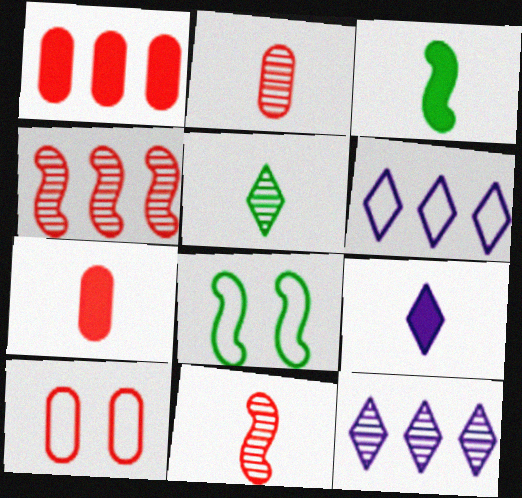[[1, 2, 10], 
[3, 7, 9], 
[3, 10, 12], 
[7, 8, 12]]